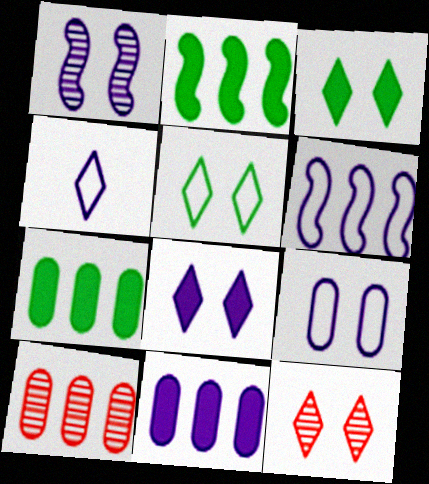[[1, 4, 11], 
[1, 8, 9], 
[4, 6, 9], 
[5, 8, 12]]